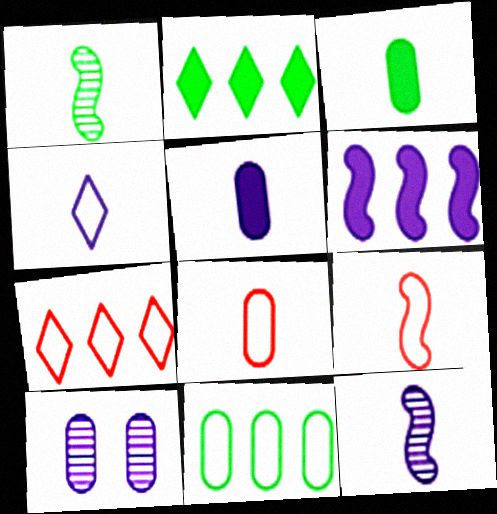[[2, 9, 10], 
[4, 5, 12], 
[4, 6, 10]]